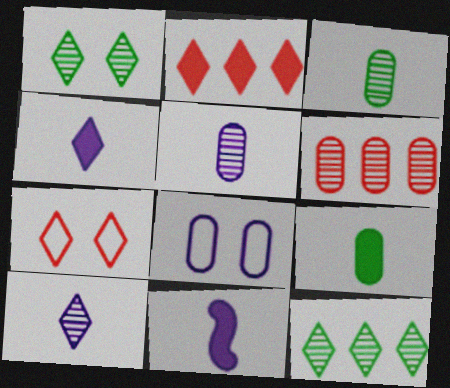[[4, 7, 12], 
[6, 8, 9]]